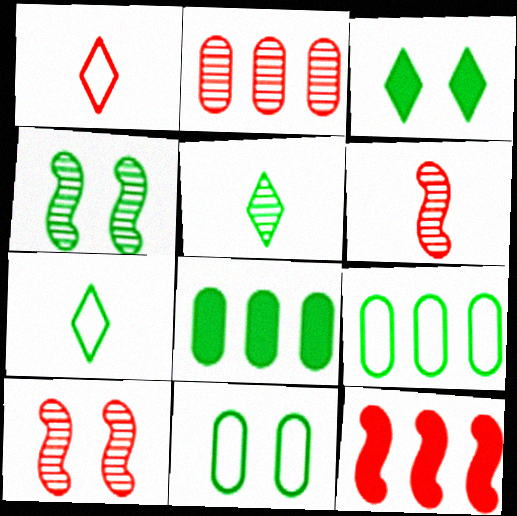[[3, 4, 11], 
[4, 7, 8]]